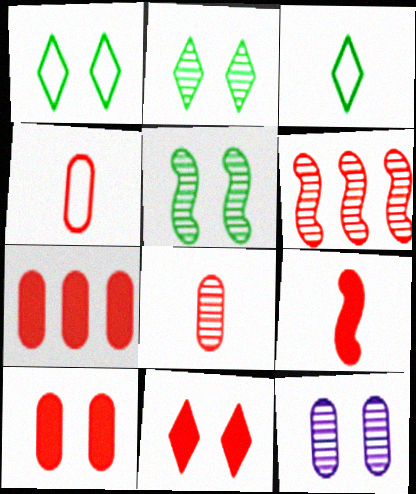[[4, 6, 11], 
[7, 9, 11]]